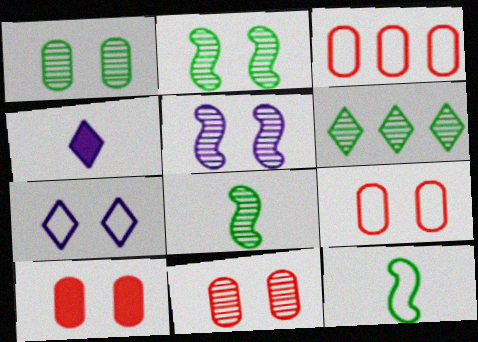[[1, 6, 8], 
[2, 3, 4], 
[2, 7, 10], 
[3, 7, 12], 
[9, 10, 11]]